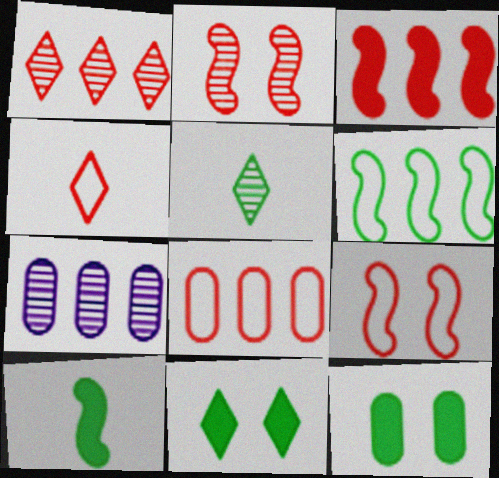[[1, 3, 8], 
[2, 5, 7], 
[4, 8, 9], 
[5, 6, 12]]